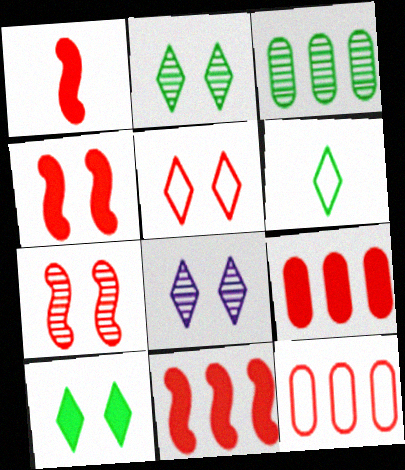[[1, 4, 11], 
[5, 8, 10]]